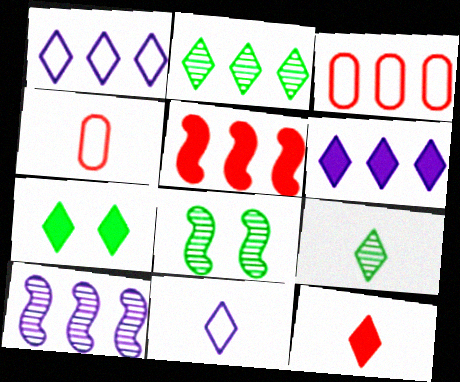[[4, 6, 8], 
[4, 7, 10], 
[6, 7, 12], 
[9, 11, 12]]